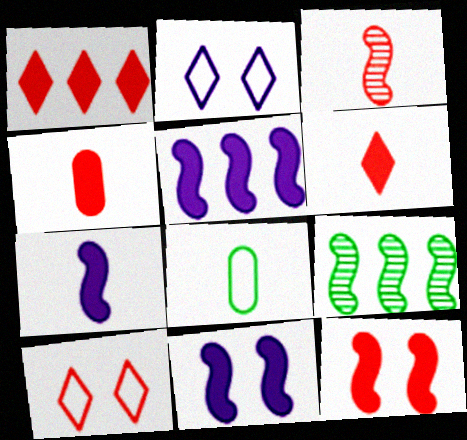[[1, 4, 12], 
[2, 4, 9], 
[5, 7, 11]]